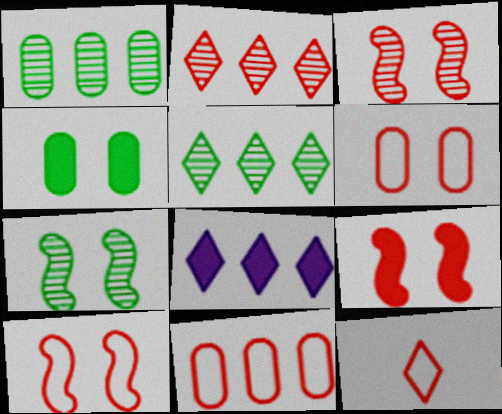[[3, 9, 10], 
[10, 11, 12]]